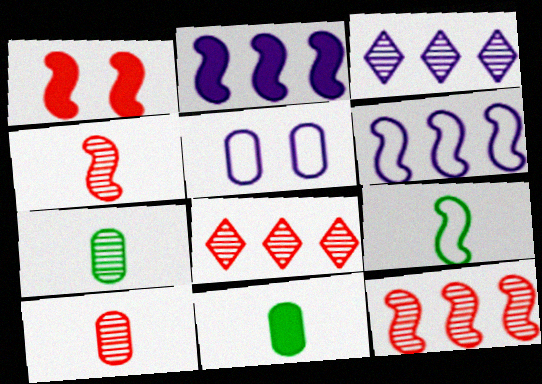[]